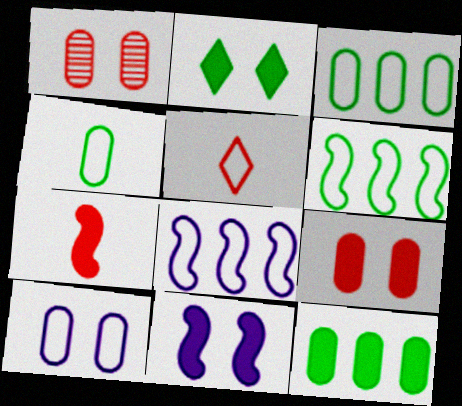[[2, 9, 11], 
[5, 6, 10]]